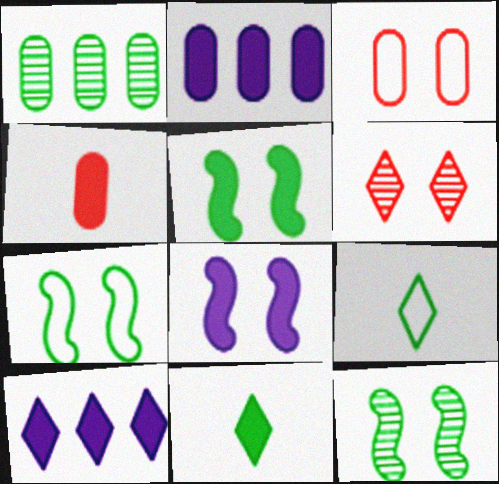[[1, 5, 9], 
[1, 7, 11], 
[4, 5, 10], 
[5, 7, 12], 
[6, 9, 10]]